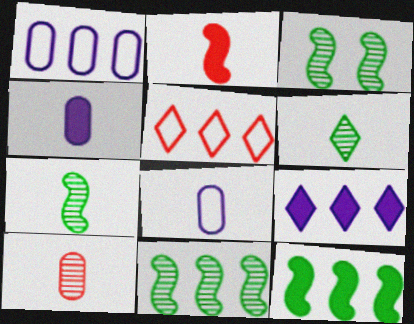[[2, 6, 8], 
[3, 4, 5], 
[3, 7, 11]]